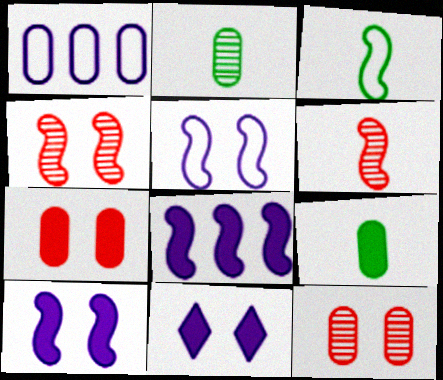[[1, 2, 7], 
[1, 9, 12], 
[3, 4, 8]]